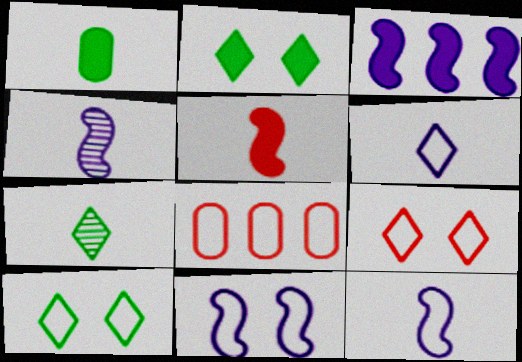[[2, 4, 8], 
[3, 4, 11], 
[8, 10, 12]]